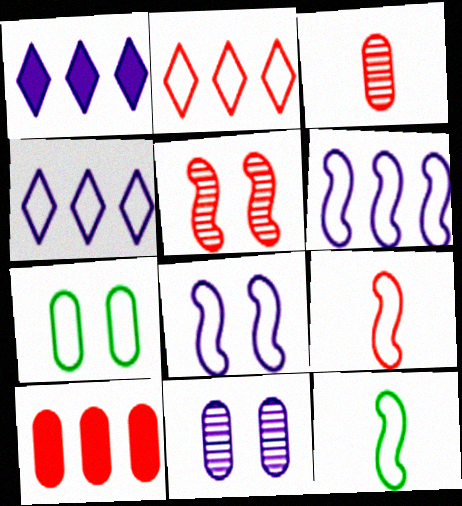[[4, 7, 9]]